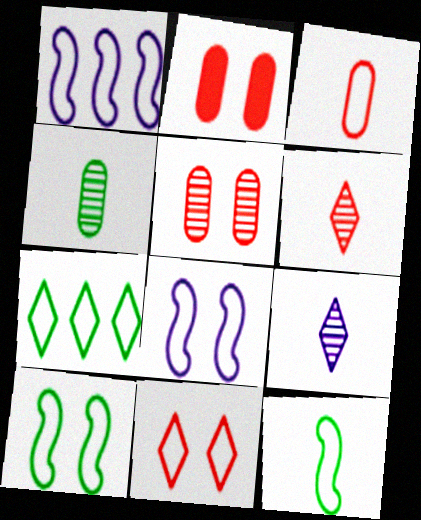[[3, 7, 8]]